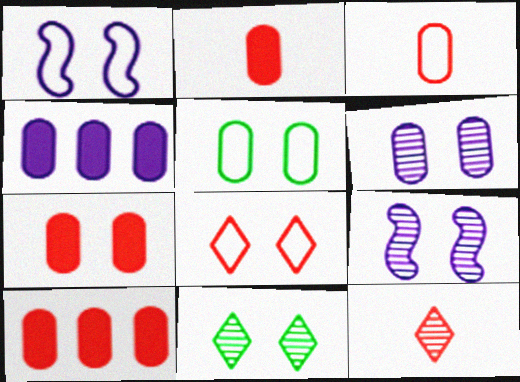[[1, 5, 8], 
[1, 7, 11], 
[2, 7, 10], 
[5, 6, 7]]